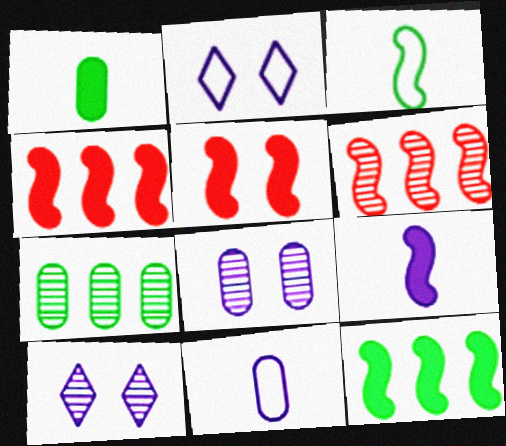[[1, 2, 6], 
[5, 9, 12]]